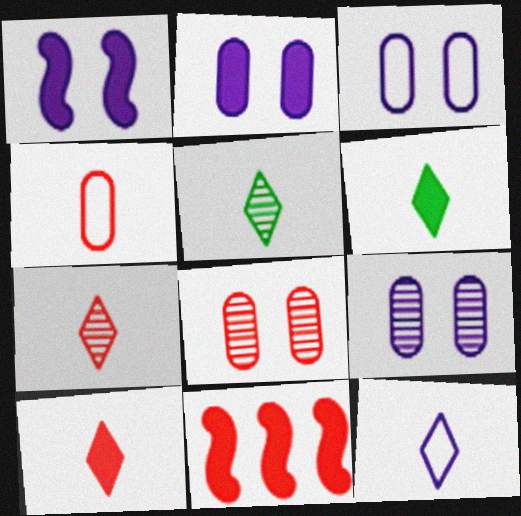[[2, 3, 9], 
[2, 6, 11], 
[3, 5, 11], 
[5, 10, 12], 
[6, 7, 12]]